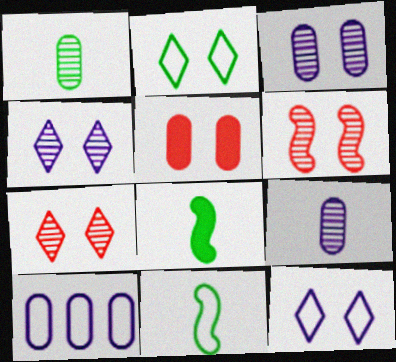[[1, 5, 10], 
[7, 8, 10]]